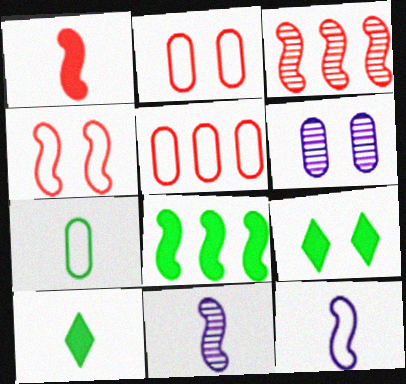[[1, 3, 4], 
[4, 6, 9], 
[4, 8, 11], 
[5, 9, 11]]